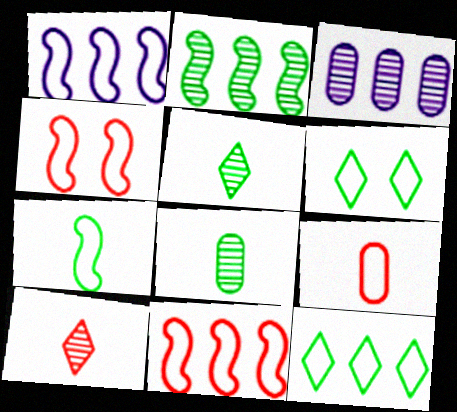[[1, 4, 7], 
[1, 6, 9]]